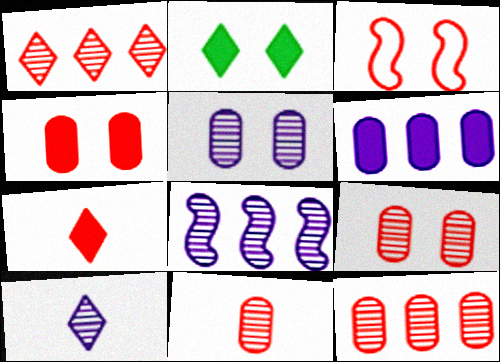[[2, 3, 5], 
[3, 7, 12], 
[5, 8, 10], 
[9, 11, 12]]